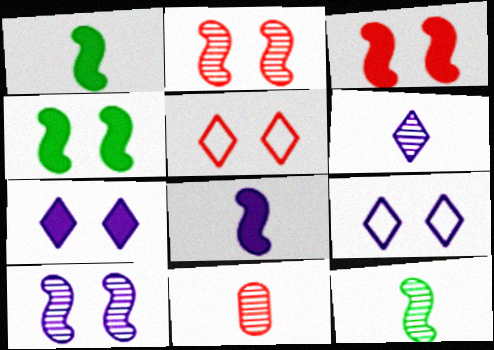[[6, 11, 12]]